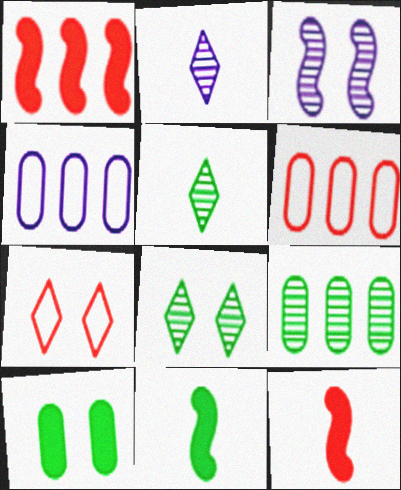[[3, 7, 10], 
[4, 8, 12]]